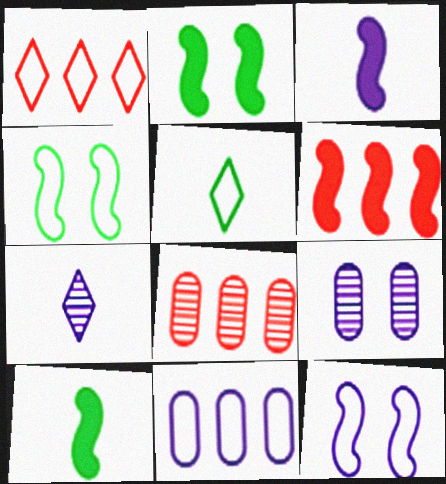[[1, 6, 8], 
[1, 9, 10], 
[2, 3, 6], 
[5, 6, 9]]